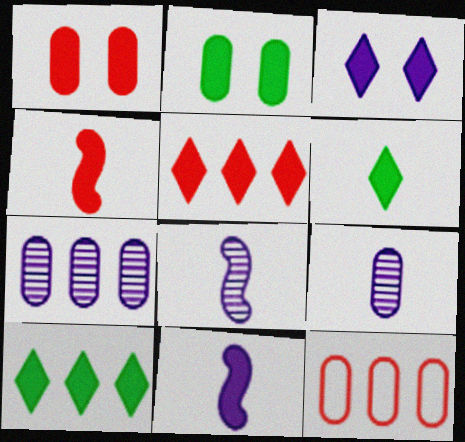[[1, 4, 5], 
[1, 10, 11], 
[2, 5, 11], 
[2, 9, 12], 
[3, 5, 6]]